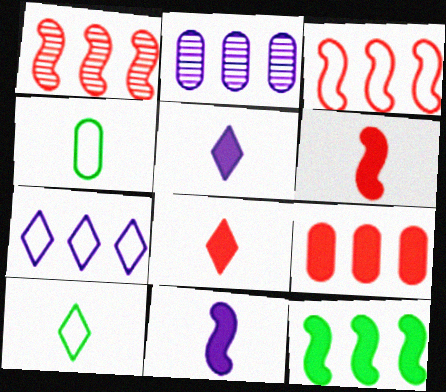[]